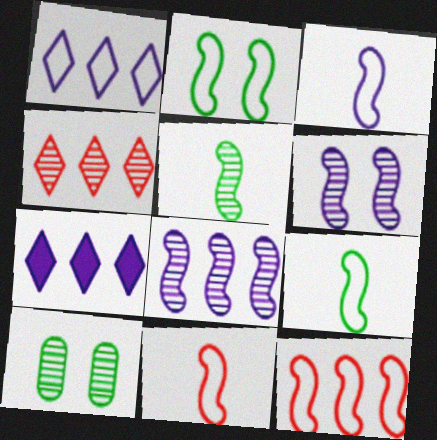[[2, 3, 12], 
[3, 9, 11], 
[7, 10, 11]]